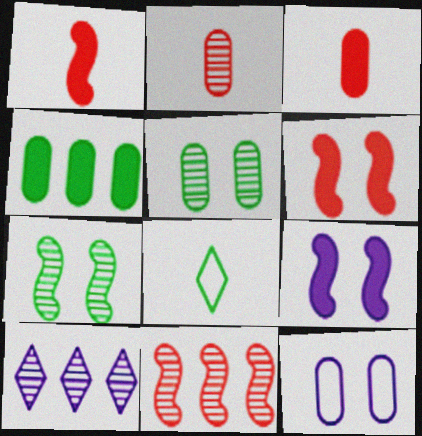[[2, 4, 12], 
[2, 7, 10], 
[4, 7, 8]]